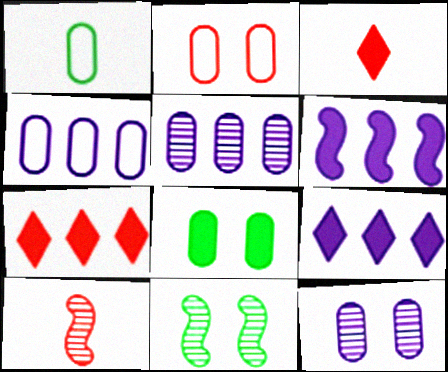[[1, 2, 4], 
[2, 7, 10], 
[2, 8, 12], 
[3, 4, 11], 
[3, 6, 8]]